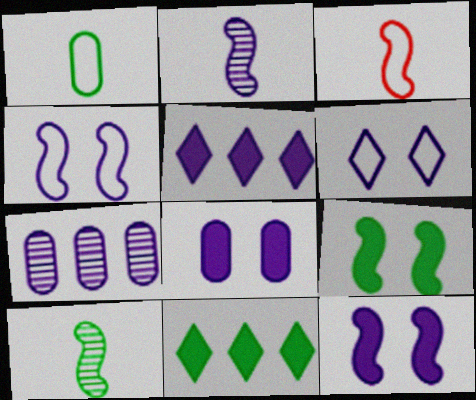[]